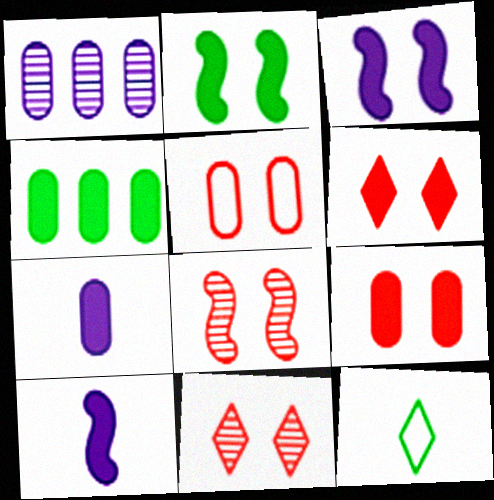[[4, 6, 10], 
[4, 7, 9], 
[5, 6, 8]]